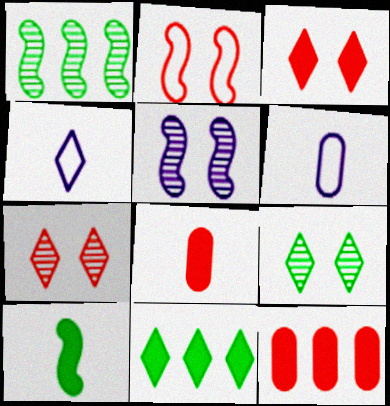[[1, 3, 6], 
[4, 7, 11]]